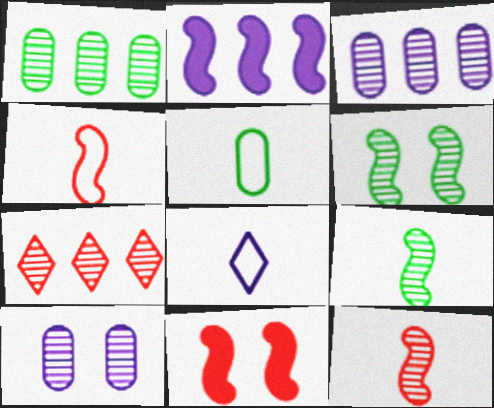[[1, 8, 11], 
[2, 4, 6], 
[2, 8, 10], 
[4, 5, 8], 
[7, 9, 10]]